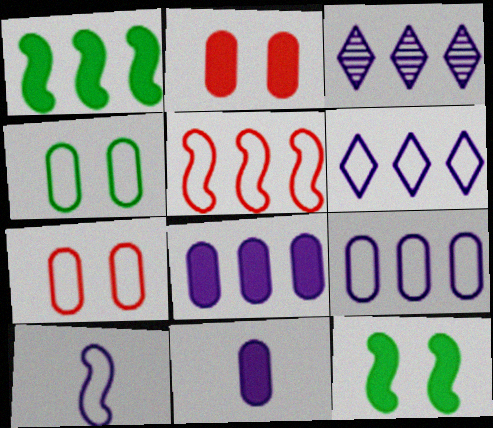[]